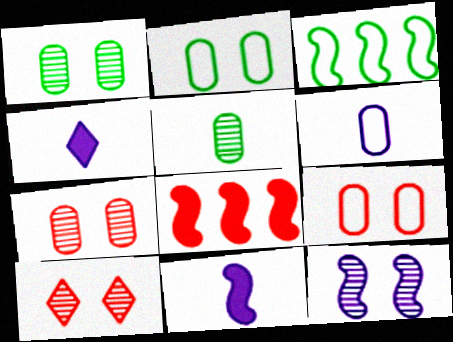[[1, 10, 12], 
[3, 4, 7]]